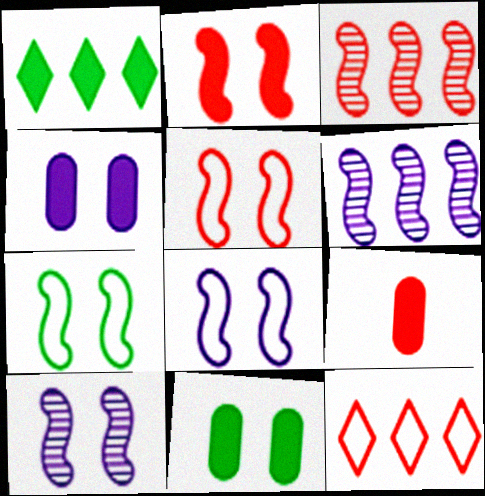[[2, 7, 10], 
[5, 7, 8]]